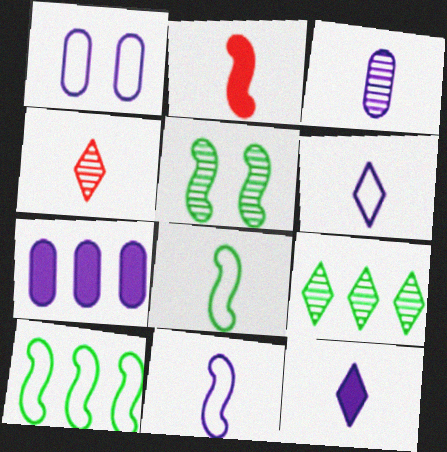[[1, 2, 9], 
[1, 3, 7], 
[3, 11, 12]]